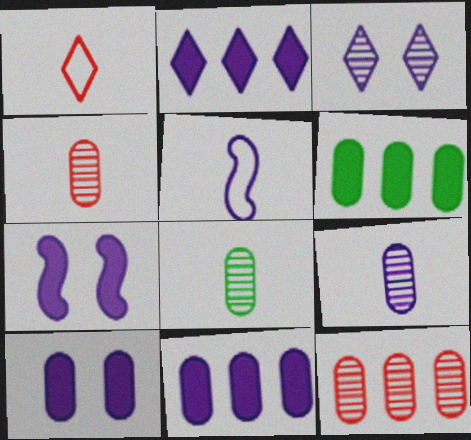[[3, 5, 11], 
[4, 8, 9]]